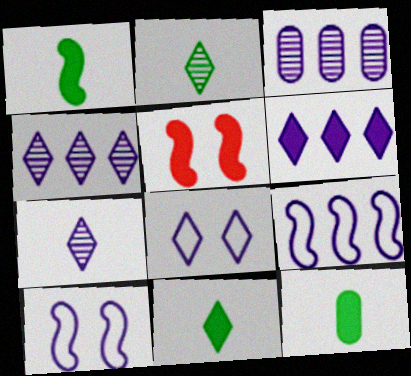[[1, 11, 12], 
[3, 6, 9], 
[5, 6, 12], 
[6, 7, 8]]